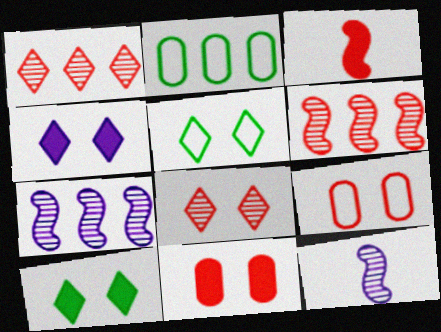[[1, 3, 9], 
[4, 5, 8]]